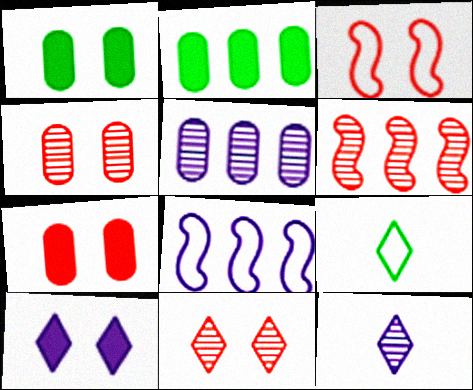[[2, 3, 12], 
[3, 7, 11]]